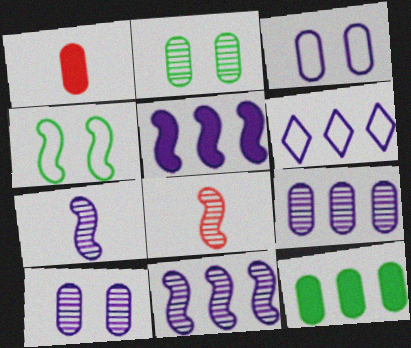[[4, 5, 8], 
[5, 6, 9]]